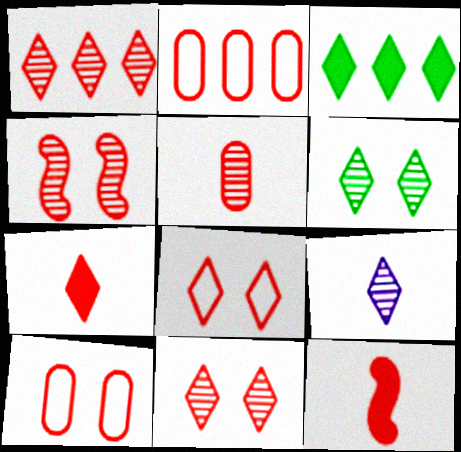[[1, 4, 5], 
[1, 6, 9], 
[1, 7, 8], 
[1, 10, 12], 
[2, 4, 7], 
[2, 11, 12], 
[3, 8, 9]]